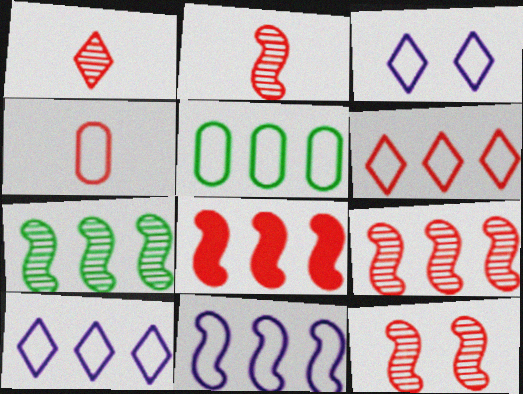[[2, 9, 12], 
[5, 6, 11], 
[7, 8, 11]]